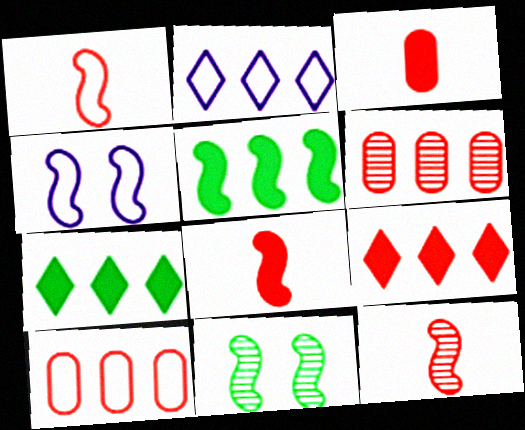[[1, 8, 12], 
[2, 3, 11], 
[2, 5, 6], 
[4, 5, 12]]